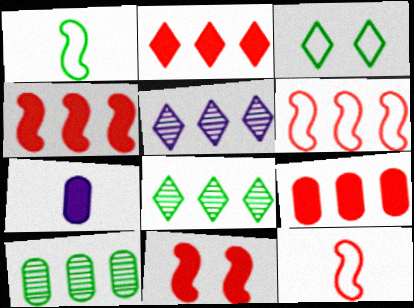[[2, 4, 9]]